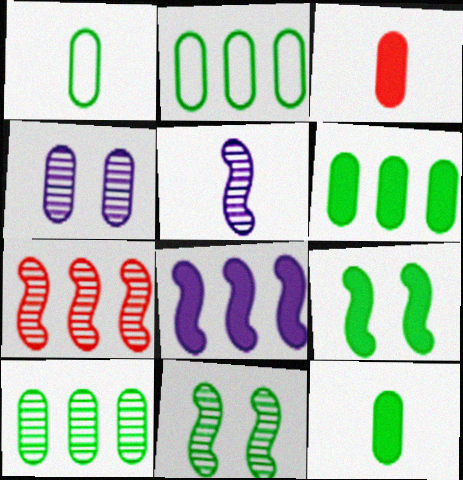[[2, 3, 4], 
[2, 6, 10], 
[5, 7, 11]]